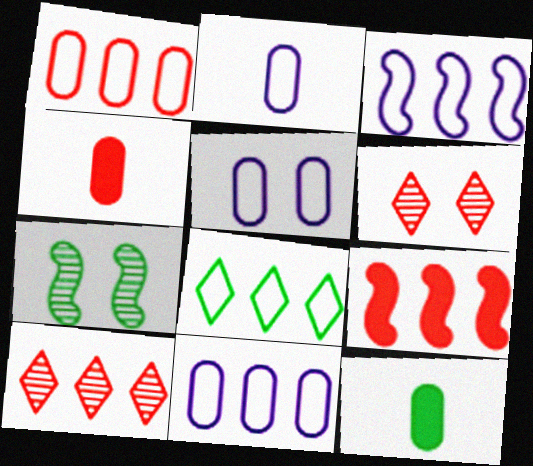[[1, 3, 8], 
[1, 9, 10], 
[2, 5, 11], 
[3, 6, 12], 
[7, 8, 12]]